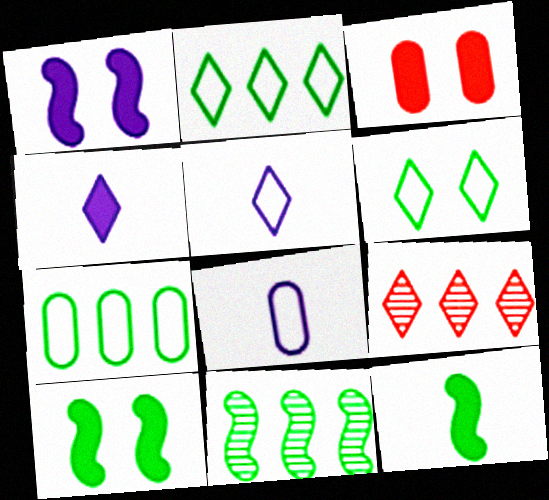[[3, 5, 11], 
[4, 6, 9], 
[8, 9, 10]]